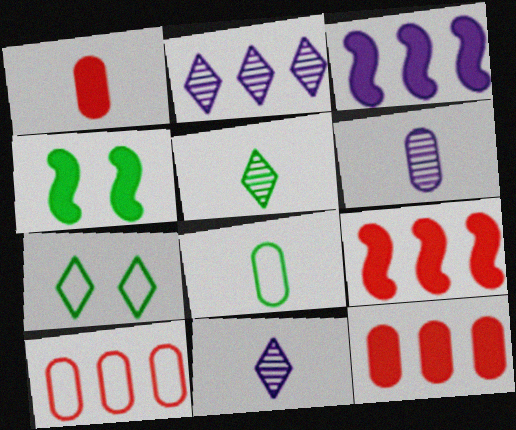[[1, 6, 8], 
[4, 10, 11], 
[6, 7, 9]]